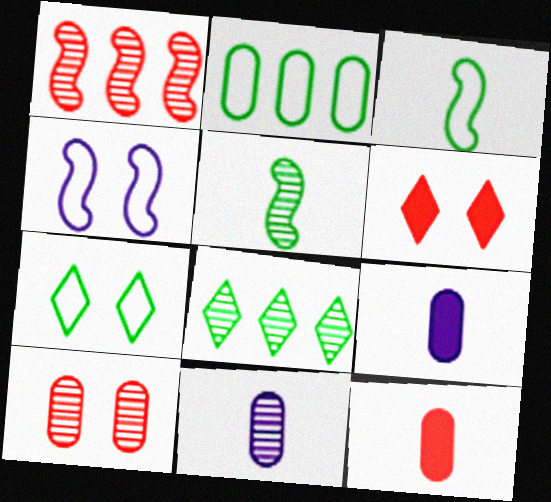[[1, 7, 9], 
[2, 3, 7], 
[2, 9, 10], 
[4, 8, 12]]